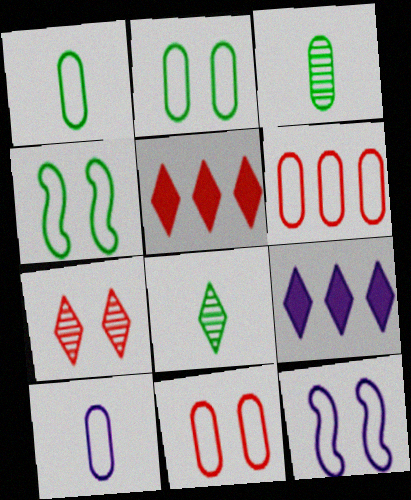[[2, 6, 10], 
[3, 5, 12]]